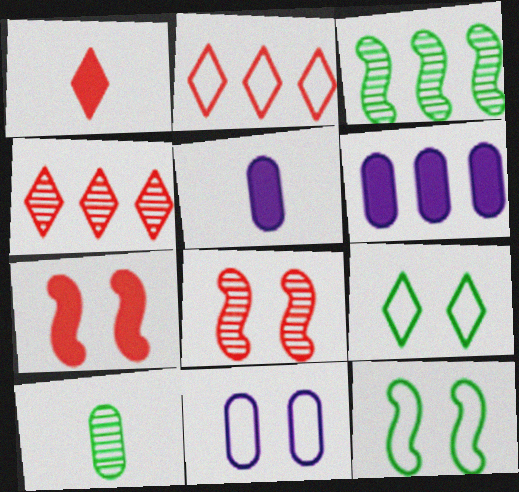[[1, 3, 11], 
[2, 3, 6], 
[4, 5, 12]]